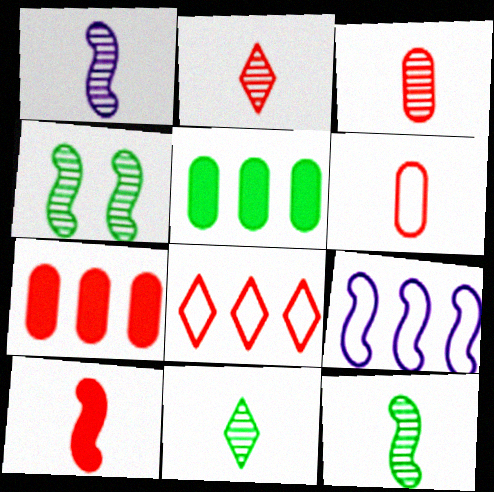[[1, 3, 11], 
[2, 6, 10], 
[4, 9, 10]]